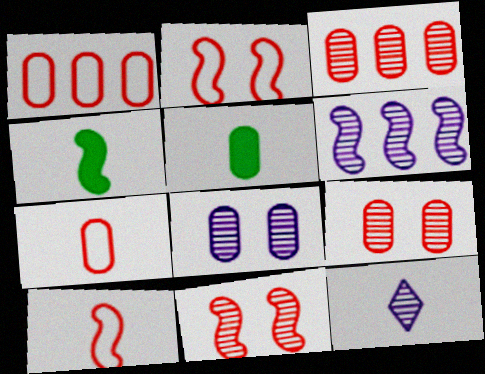[[1, 5, 8], 
[2, 4, 6], 
[4, 7, 12], 
[5, 10, 12], 
[6, 8, 12]]